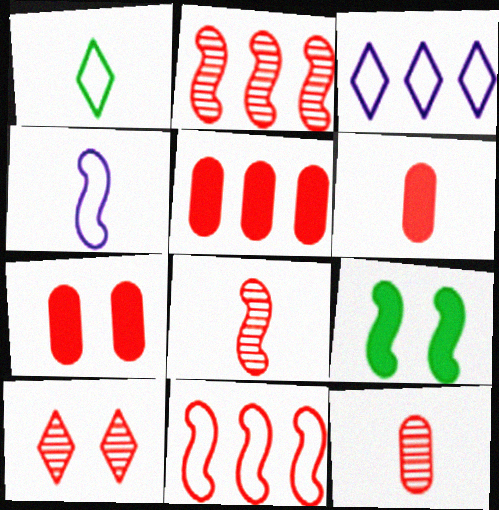[[2, 4, 9], 
[2, 10, 12], 
[3, 9, 12], 
[5, 6, 7], 
[6, 10, 11]]